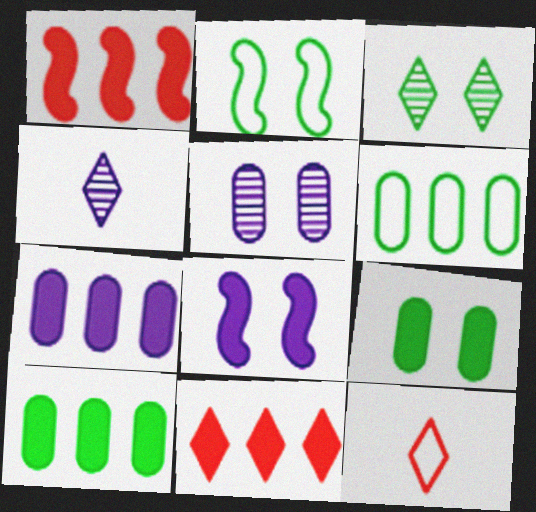[[2, 3, 9]]